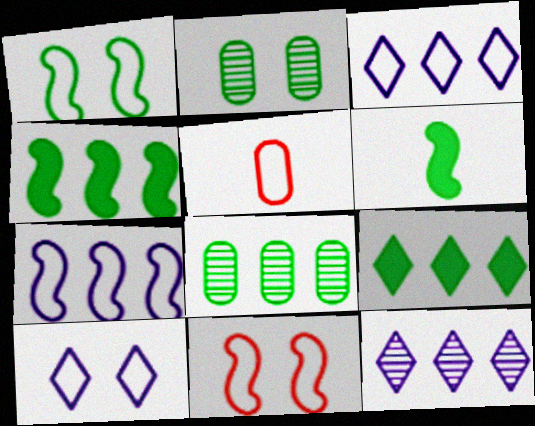[[1, 3, 5]]